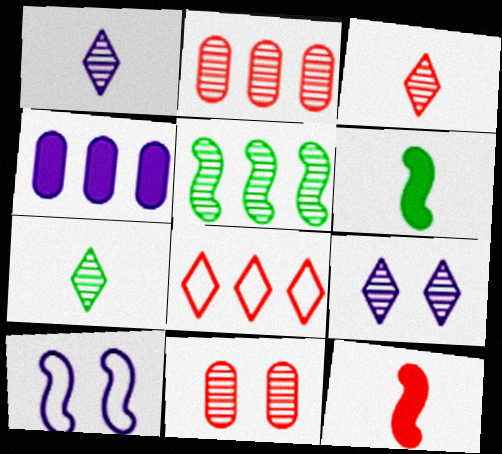[[1, 3, 7], 
[1, 4, 10], 
[1, 5, 11], 
[4, 5, 8], 
[5, 10, 12], 
[8, 11, 12]]